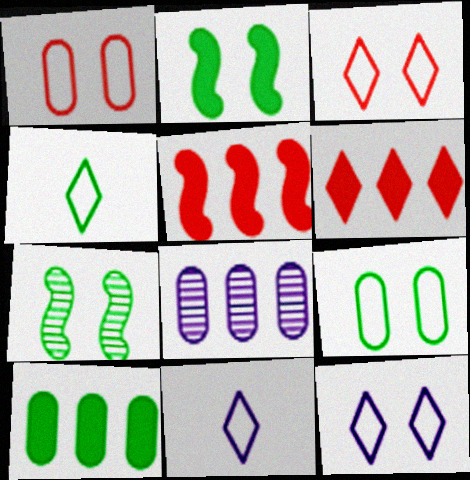[[4, 7, 10]]